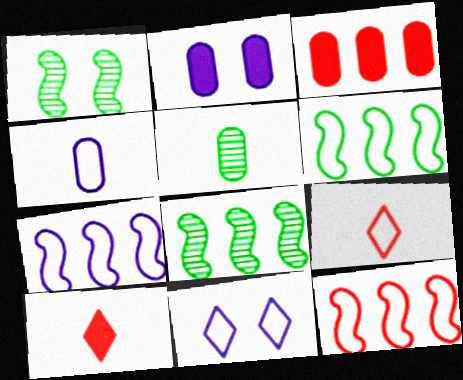[[2, 8, 9], 
[4, 7, 11], 
[6, 7, 12]]